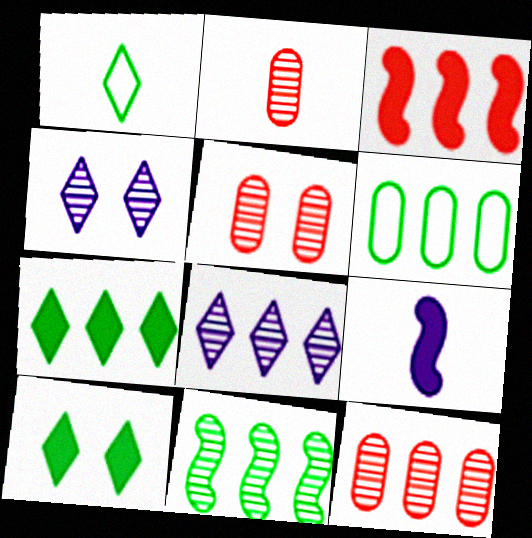[[1, 2, 9], 
[2, 4, 11], 
[2, 5, 12], 
[3, 6, 8], 
[6, 7, 11], 
[8, 11, 12]]